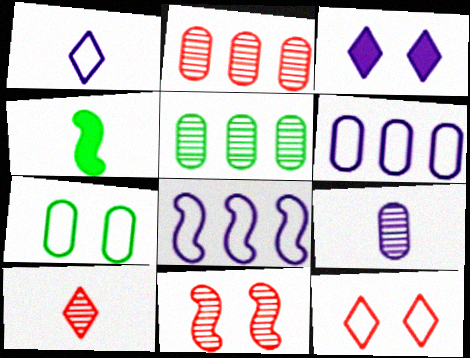[[2, 10, 11], 
[3, 7, 11], 
[3, 8, 9], 
[4, 8, 11]]